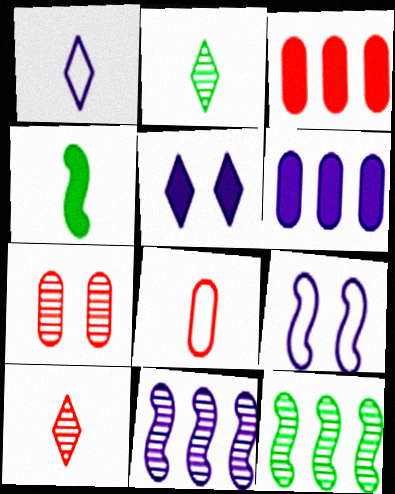[[2, 3, 9], 
[2, 7, 11], 
[3, 4, 5], 
[3, 7, 8], 
[5, 8, 12]]